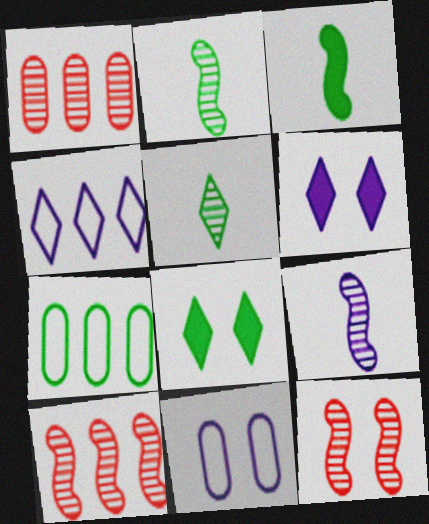[[2, 7, 8], 
[8, 11, 12]]